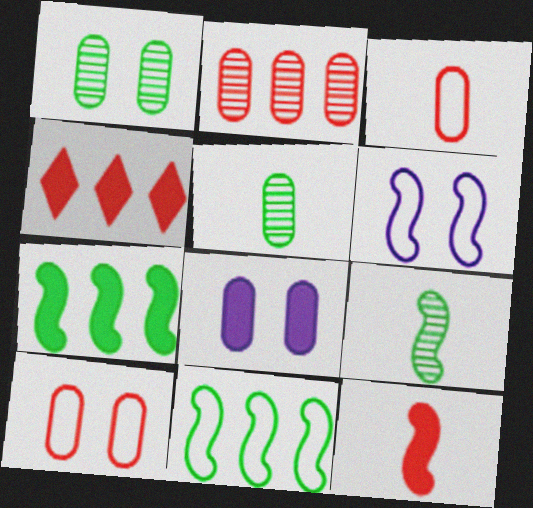[[1, 8, 10], 
[4, 5, 6]]